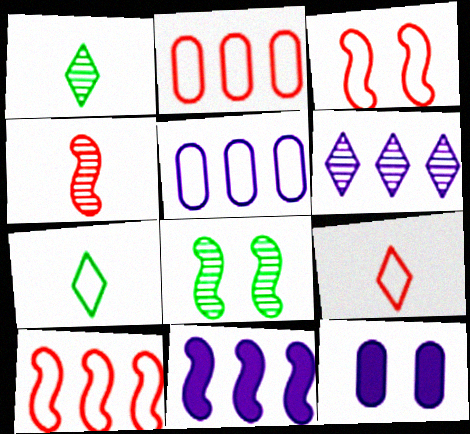[[1, 10, 12], 
[2, 3, 9], 
[3, 5, 7], 
[5, 6, 11]]